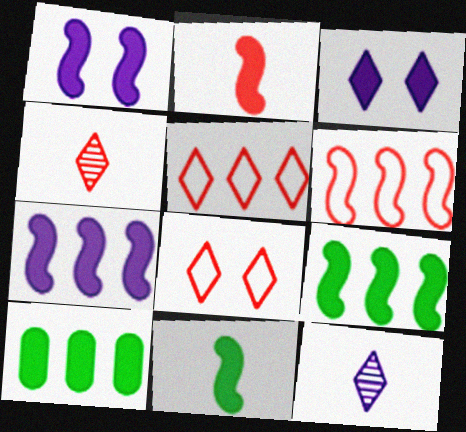[[1, 2, 9], 
[2, 3, 10]]